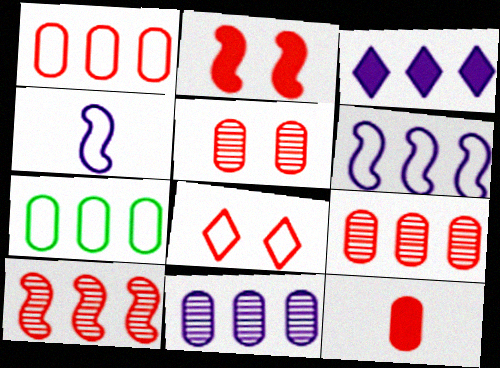[[1, 5, 12], 
[2, 5, 8], 
[3, 6, 11], 
[3, 7, 10], 
[4, 7, 8], 
[8, 10, 12]]